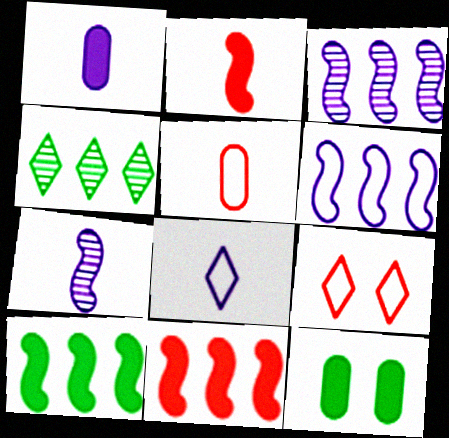[[1, 7, 8]]